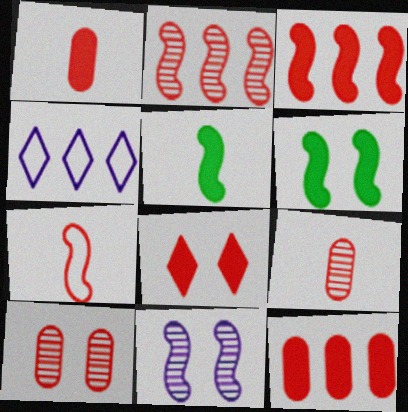[[1, 3, 8], 
[4, 5, 10], 
[4, 6, 9]]